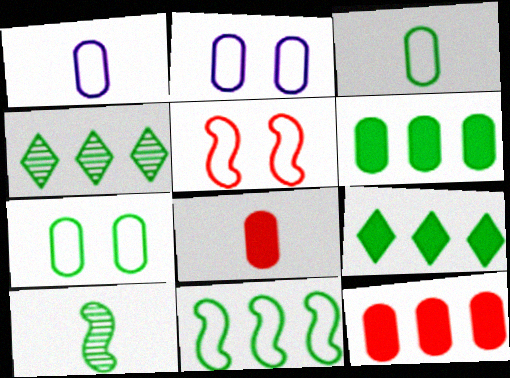[[4, 6, 11], 
[7, 9, 10]]